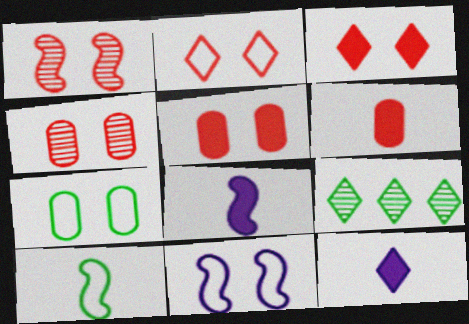[[1, 2, 5], 
[2, 7, 11], 
[2, 9, 12], 
[6, 9, 11]]